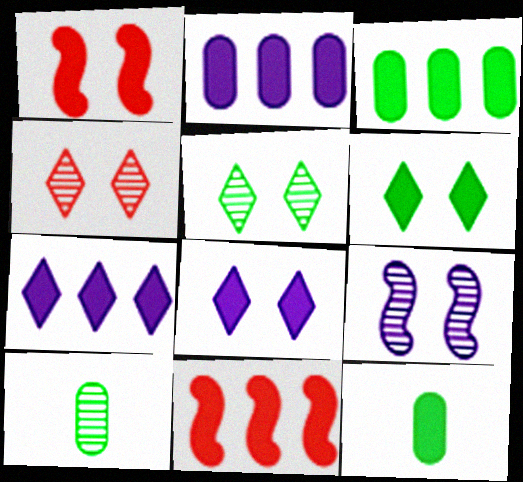[[1, 7, 12], 
[3, 7, 11], 
[8, 11, 12]]